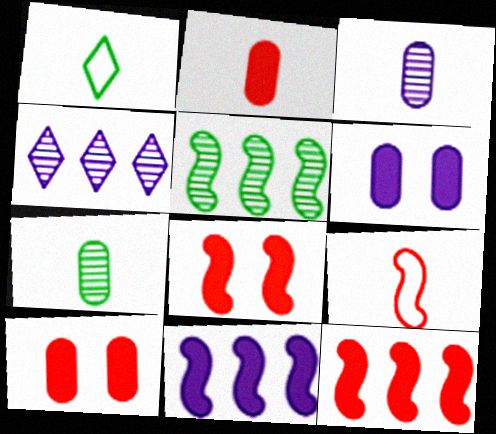[]